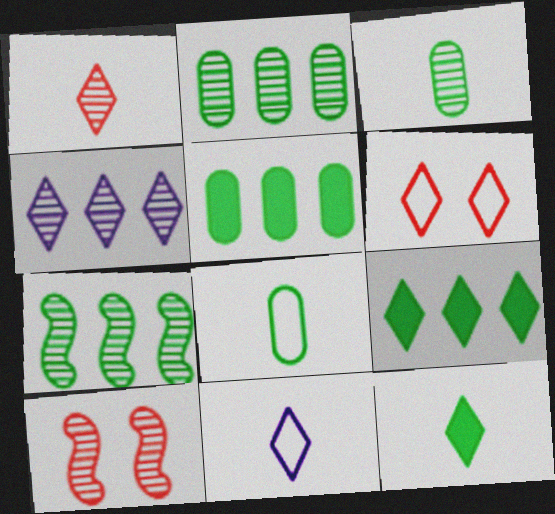[[1, 11, 12], 
[3, 4, 10], 
[4, 6, 12], 
[5, 10, 11]]